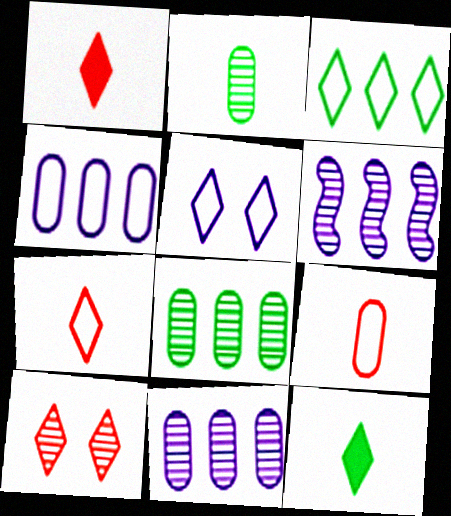[[2, 6, 10], 
[3, 5, 7]]